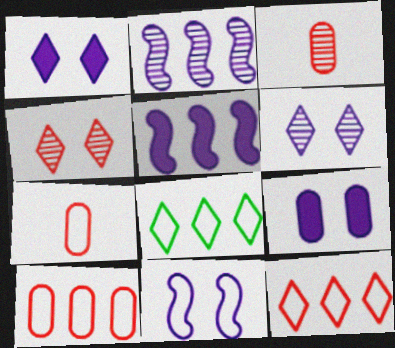[[6, 9, 11], 
[7, 8, 11]]